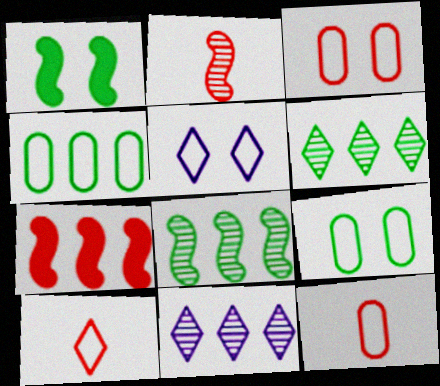[[1, 11, 12], 
[4, 7, 11]]